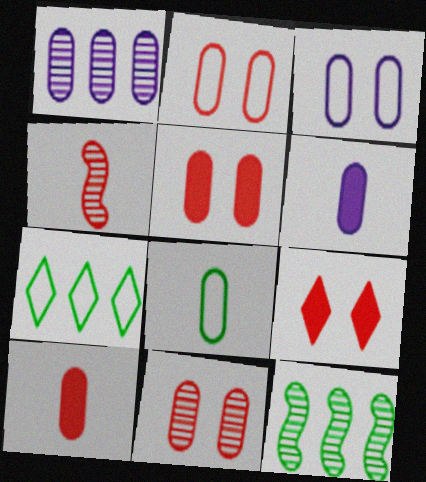[[1, 3, 6], 
[1, 5, 8], 
[2, 5, 11]]